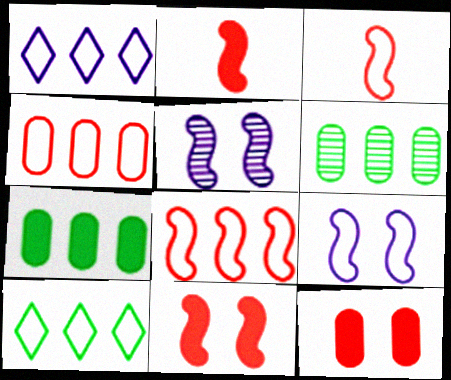[]